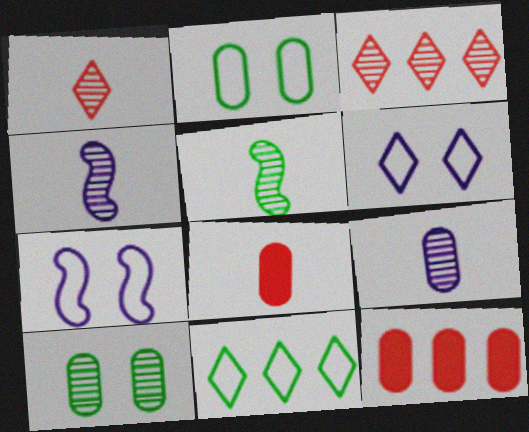[[1, 5, 9], 
[2, 9, 12], 
[3, 4, 10], 
[5, 6, 12]]